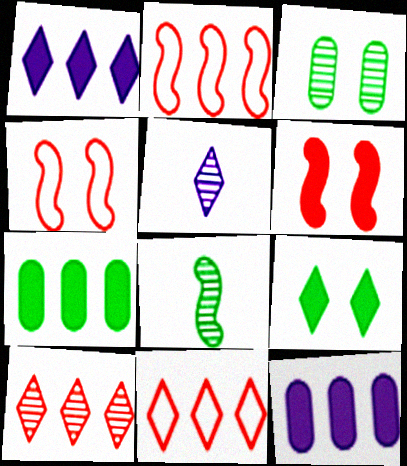[[4, 5, 7], 
[5, 9, 11]]